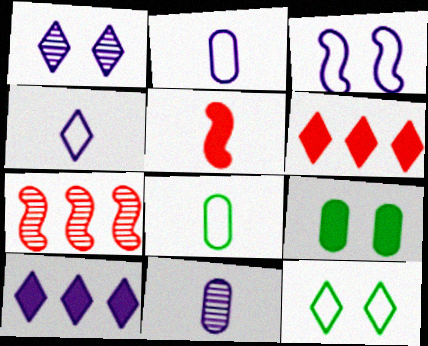[[1, 4, 10], 
[3, 10, 11], 
[4, 7, 9], 
[5, 9, 10]]